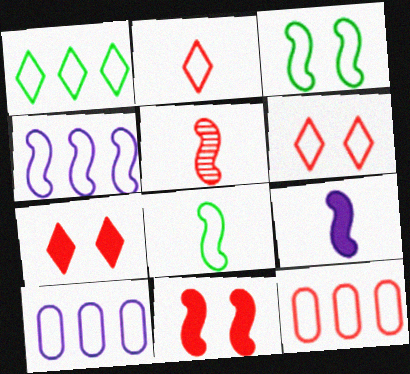[[1, 4, 12], 
[2, 3, 10], 
[5, 7, 12], 
[5, 8, 9], 
[6, 8, 10]]